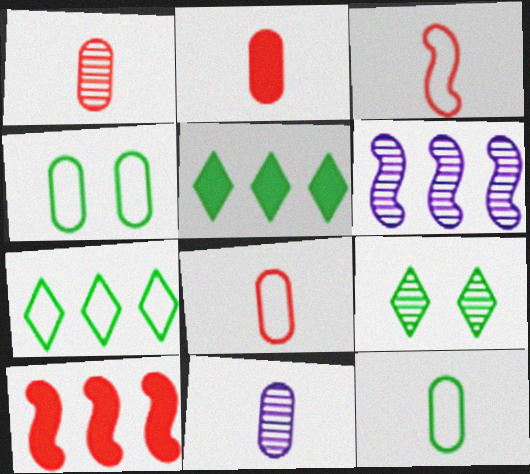[[1, 2, 8], 
[1, 6, 9], 
[2, 11, 12]]